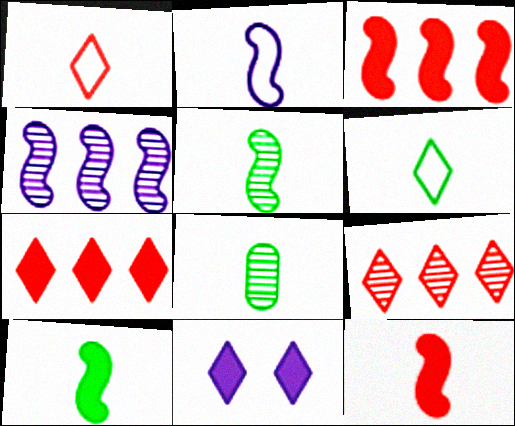[[2, 5, 12], 
[6, 8, 10], 
[6, 9, 11]]